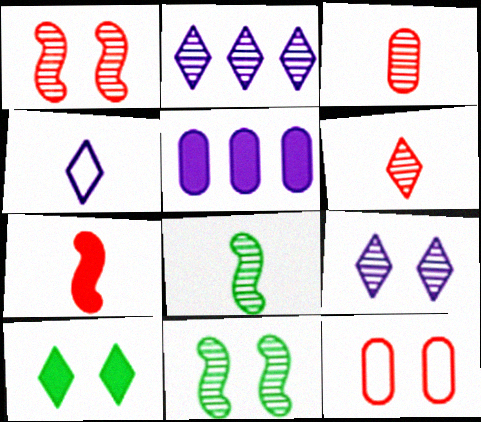[[2, 3, 11], 
[5, 7, 10]]